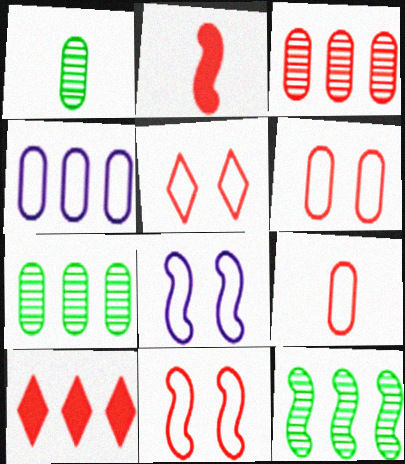[[1, 8, 10], 
[2, 3, 5], 
[2, 8, 12], 
[4, 10, 12], 
[5, 6, 11]]